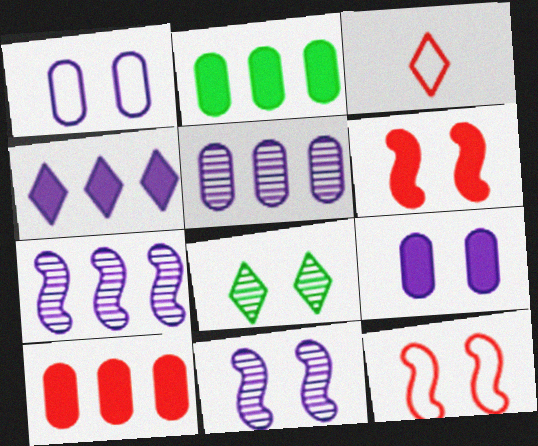[[1, 6, 8], 
[2, 3, 11], 
[3, 4, 8], 
[8, 9, 12]]